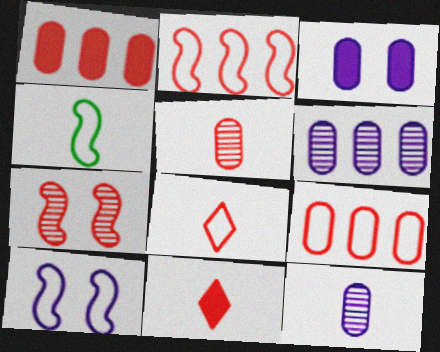[[1, 7, 8], 
[2, 4, 10], 
[4, 11, 12], 
[7, 9, 11]]